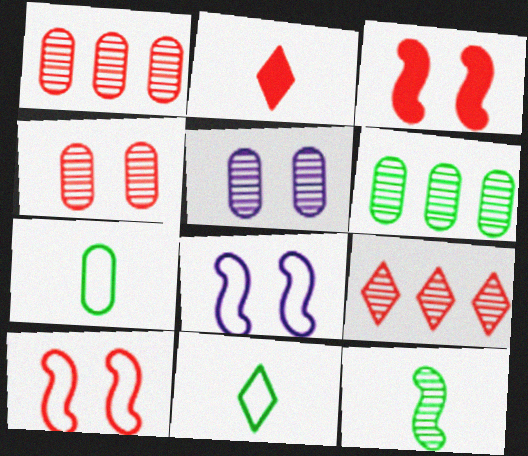[[1, 2, 10], 
[2, 6, 8], 
[5, 9, 12]]